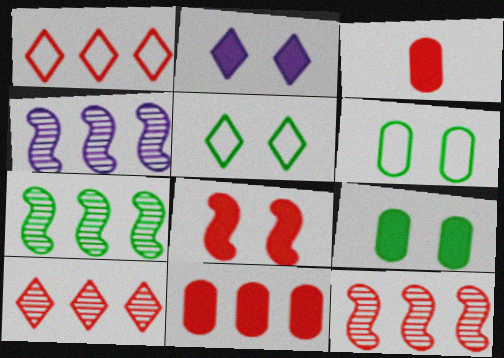[[1, 11, 12], 
[2, 8, 9], 
[3, 4, 5], 
[4, 7, 12]]